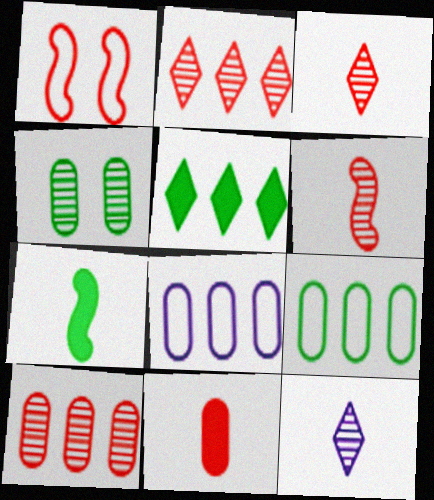[[1, 2, 11], 
[4, 8, 11]]